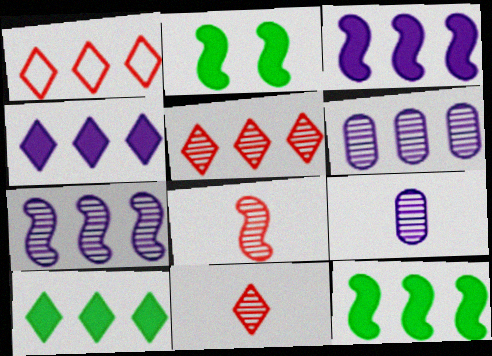[[1, 2, 9], 
[1, 6, 12]]